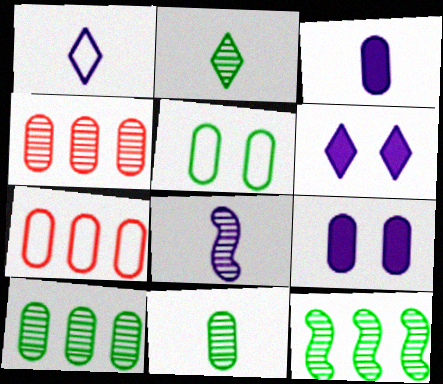[[1, 3, 8], 
[3, 4, 5], 
[7, 9, 11]]